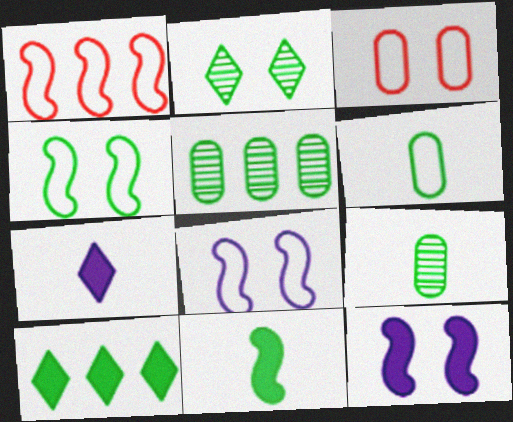[[2, 3, 12], 
[4, 9, 10]]